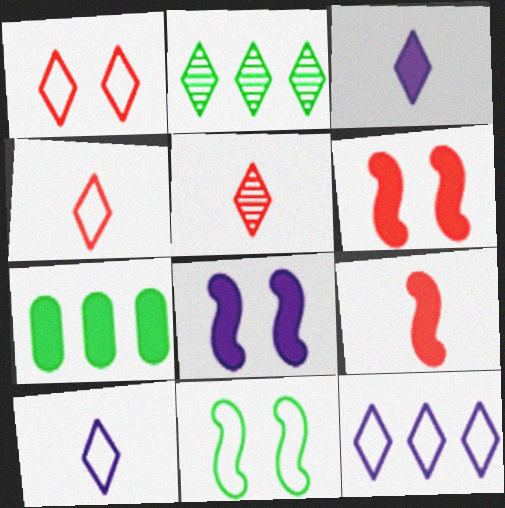[[1, 2, 3], 
[3, 6, 7]]